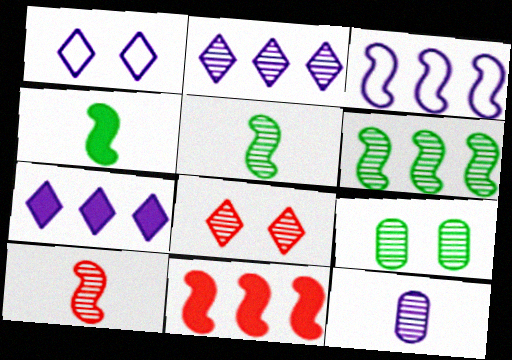[[2, 9, 10], 
[3, 6, 11], 
[6, 8, 12]]